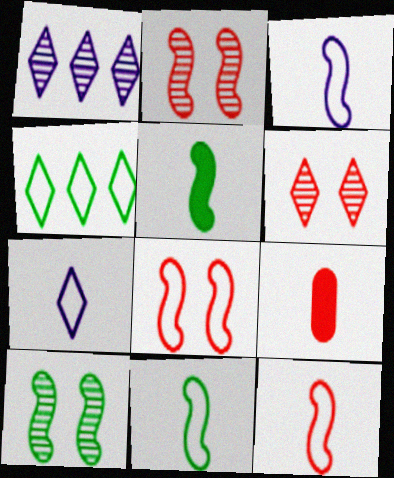[[3, 11, 12]]